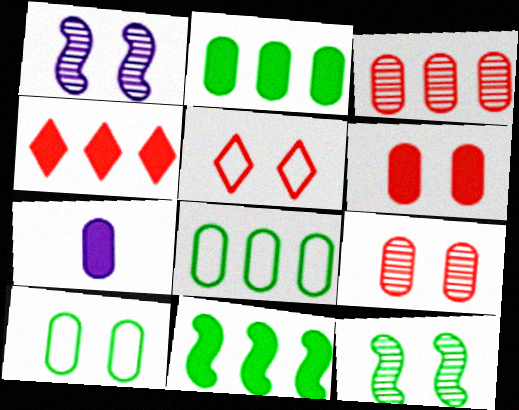[[2, 6, 7], 
[3, 7, 10], 
[7, 8, 9]]